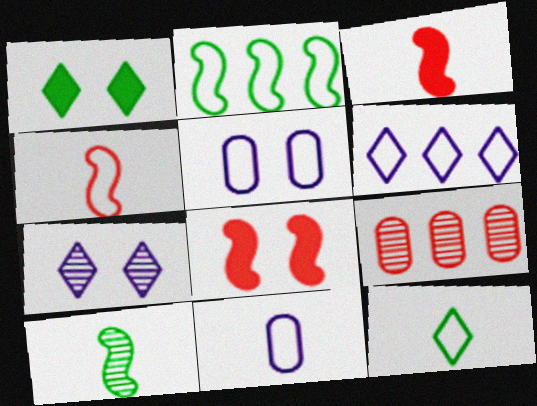[[4, 11, 12], 
[7, 9, 10]]